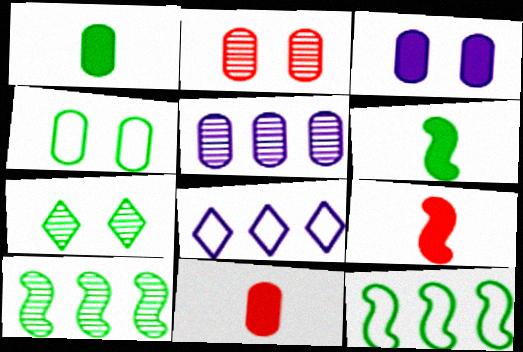[[1, 7, 12], 
[2, 3, 4], 
[2, 6, 8], 
[4, 5, 11]]